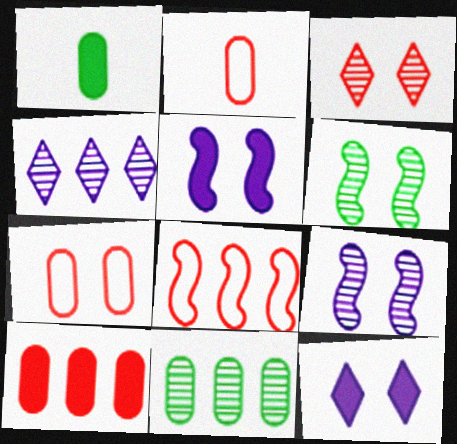[[6, 7, 12]]